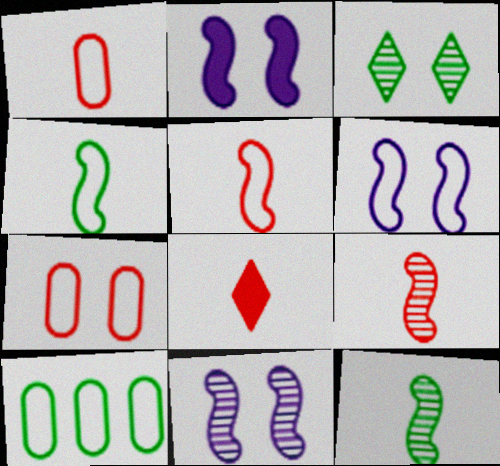[[1, 8, 9], 
[2, 3, 7], 
[2, 6, 11], 
[8, 10, 11]]